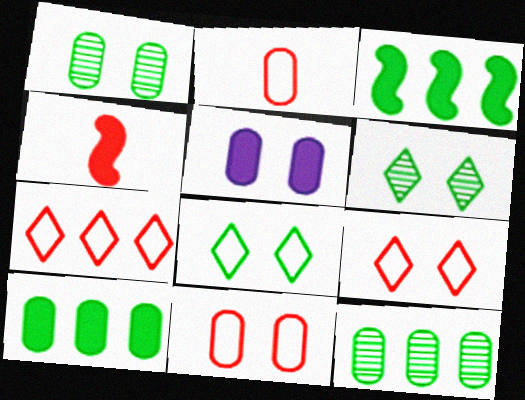[[1, 5, 11], 
[2, 5, 12]]